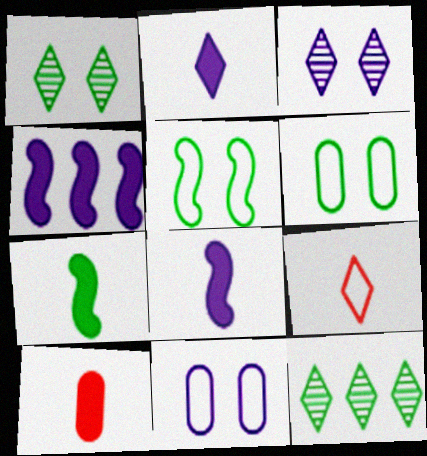[[2, 7, 10], 
[6, 7, 12]]